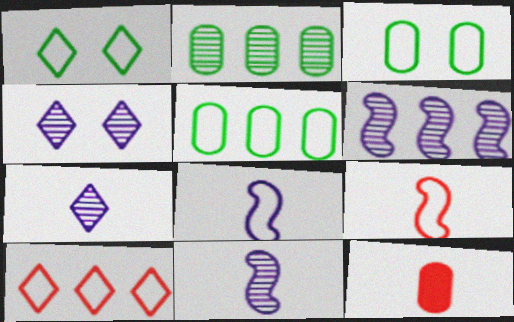[[1, 6, 12], 
[3, 8, 10]]